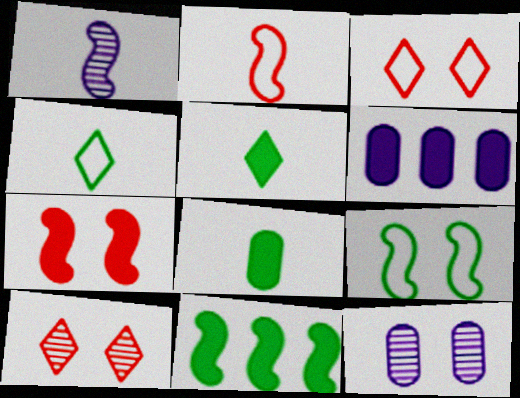[[5, 6, 7]]